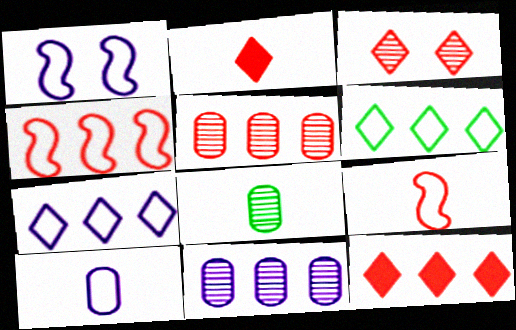[[1, 7, 10], 
[1, 8, 12], 
[4, 5, 12]]